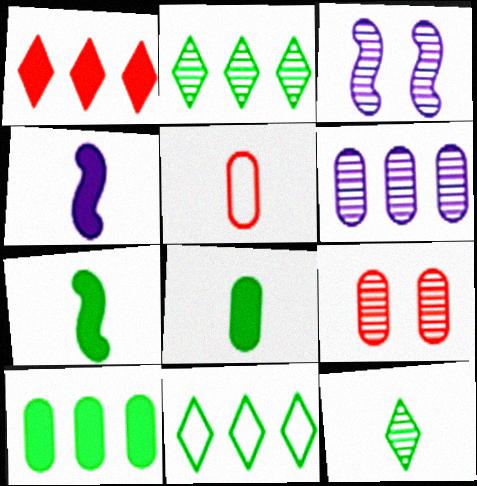[[4, 5, 12], 
[4, 9, 11]]